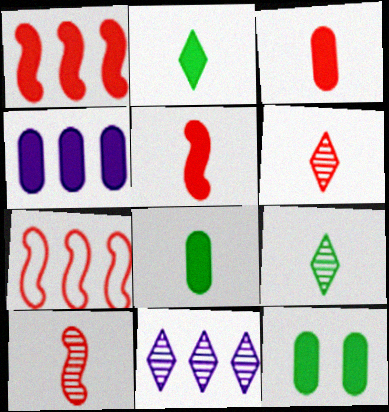[[3, 4, 12]]